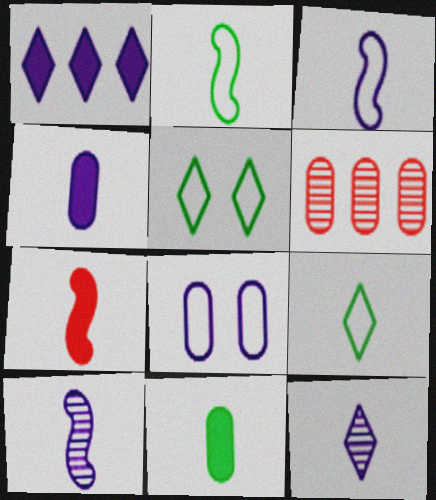[[1, 8, 10], 
[2, 7, 10], 
[3, 4, 12], 
[6, 8, 11]]